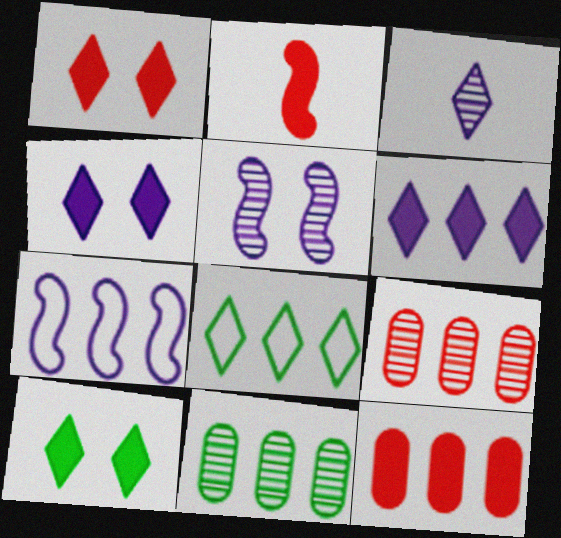[[1, 2, 12], 
[1, 3, 8], 
[1, 4, 10]]